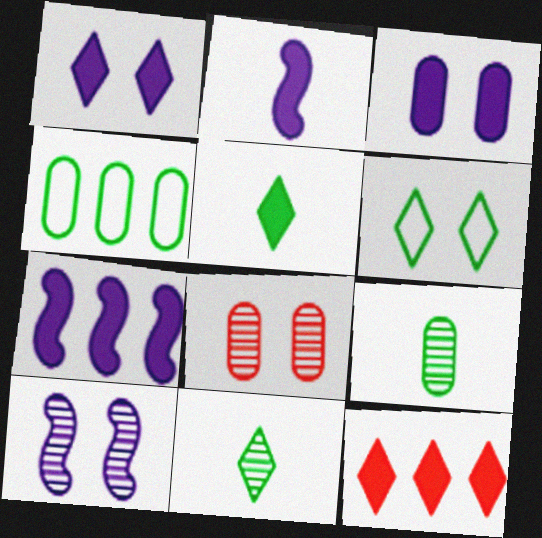[[1, 5, 12]]